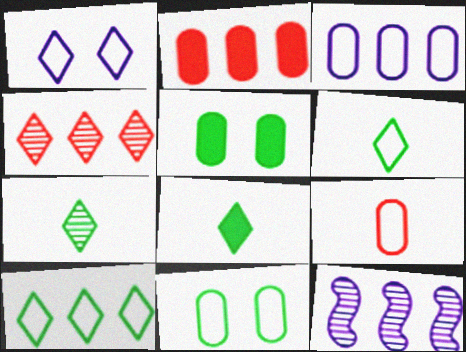[[1, 4, 8], 
[2, 10, 12], 
[3, 9, 11], 
[6, 7, 8]]